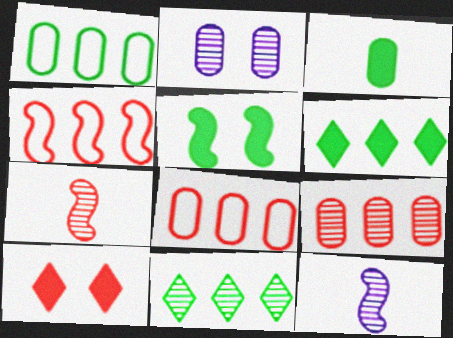[[1, 10, 12], 
[2, 3, 8], 
[2, 7, 11], 
[3, 5, 6], 
[4, 5, 12], 
[7, 8, 10]]